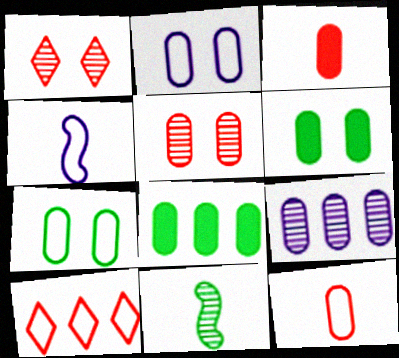[[1, 4, 8], 
[1, 9, 11], 
[2, 5, 6], 
[3, 7, 9], 
[4, 7, 10], 
[6, 9, 12]]